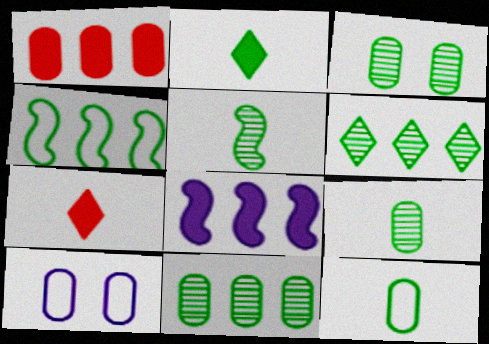[[1, 9, 10], 
[2, 3, 4], 
[2, 5, 12], 
[3, 5, 6], 
[3, 9, 11]]